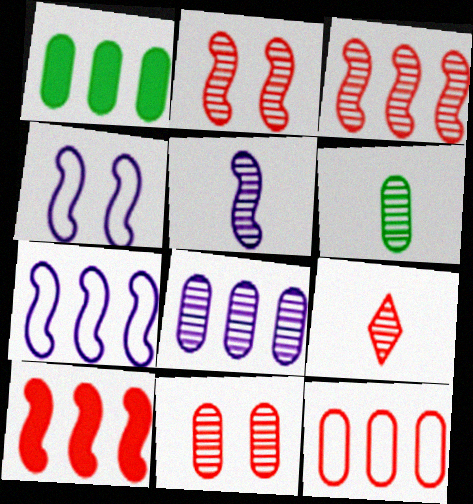[[1, 4, 9], 
[1, 8, 12], 
[3, 9, 11], 
[5, 6, 9], 
[6, 8, 11]]